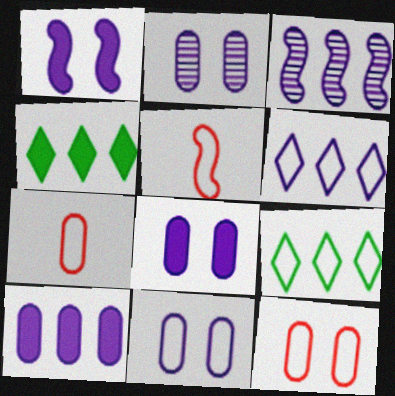[[2, 4, 5], 
[2, 8, 11], 
[3, 6, 10], 
[5, 9, 11]]